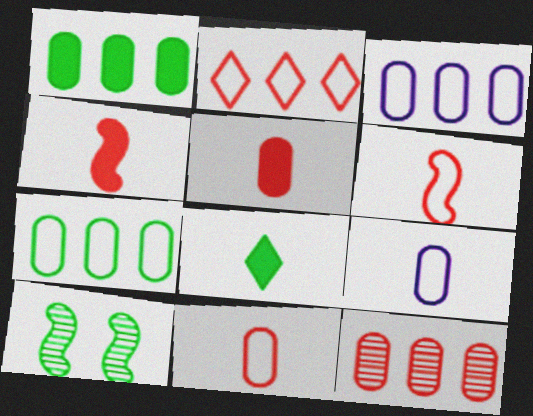[[1, 3, 12], 
[7, 8, 10]]